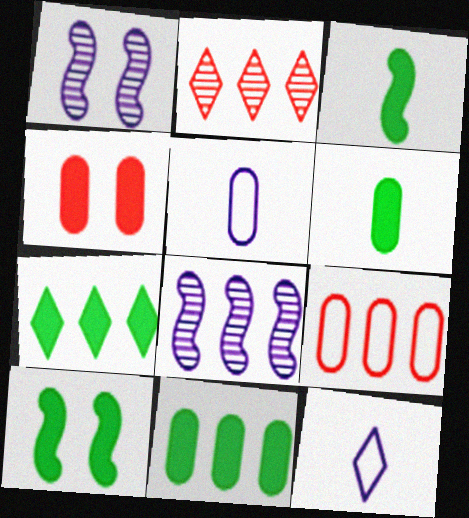[[2, 5, 10], 
[6, 7, 10], 
[7, 8, 9]]